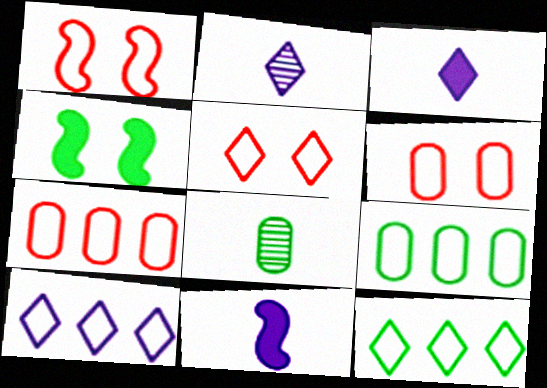[[1, 5, 6], 
[2, 4, 7], 
[4, 8, 12]]